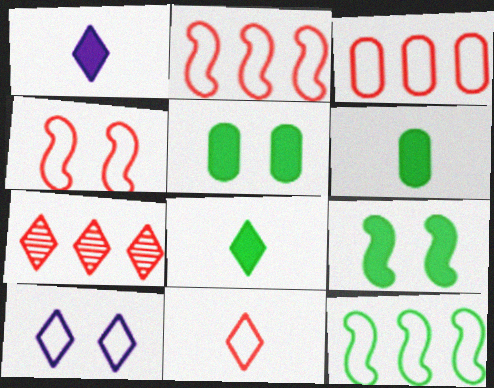[[3, 4, 11], 
[7, 8, 10]]